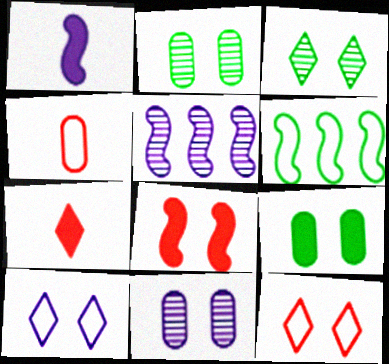[[2, 8, 10], 
[4, 6, 10], 
[6, 7, 11]]